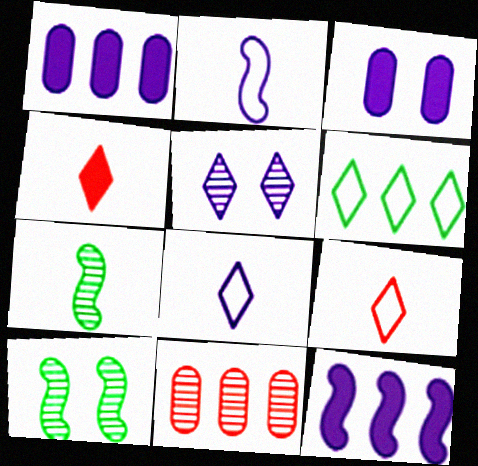[[1, 2, 5], 
[1, 9, 10], 
[4, 5, 6], 
[5, 7, 11], 
[6, 11, 12]]